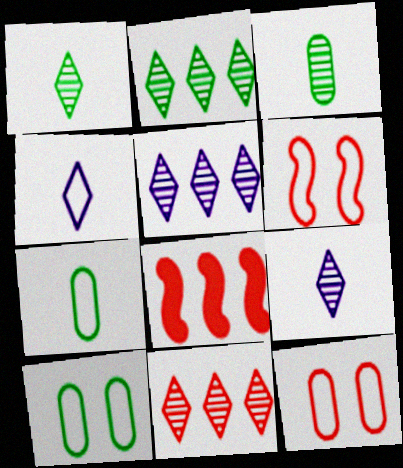[[2, 5, 11], 
[8, 9, 10]]